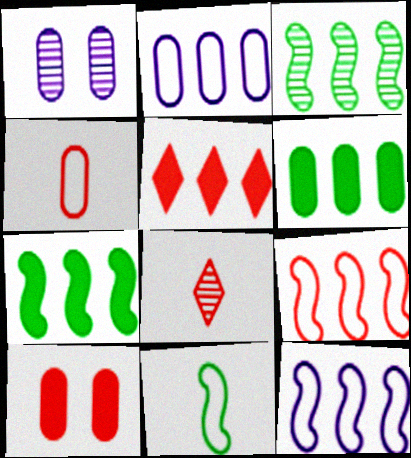[[1, 3, 8], 
[1, 4, 6], 
[1, 5, 11], 
[2, 3, 5], 
[8, 9, 10]]